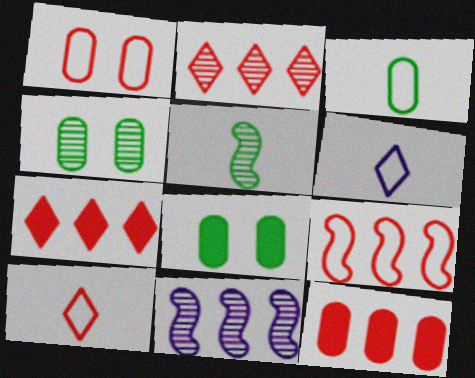[[1, 9, 10], 
[2, 9, 12], 
[8, 10, 11]]